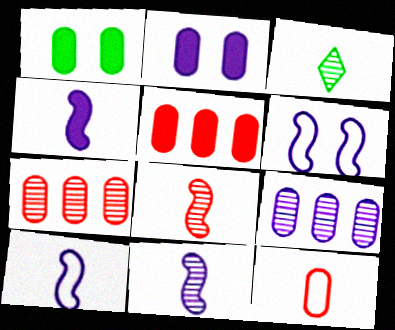[[1, 9, 12], 
[3, 4, 12], 
[3, 5, 6], 
[4, 10, 11]]